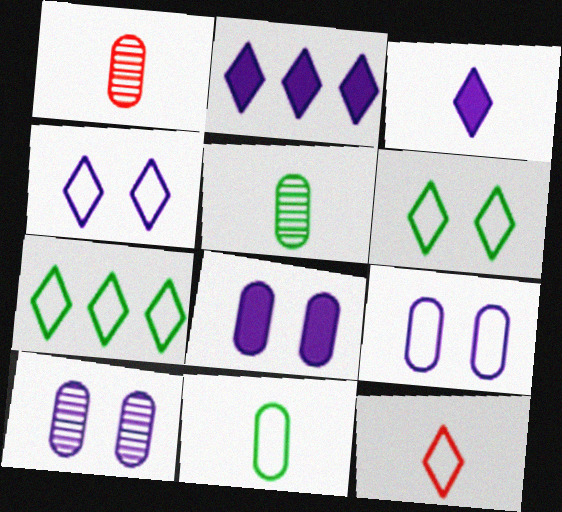[[4, 7, 12], 
[8, 9, 10]]